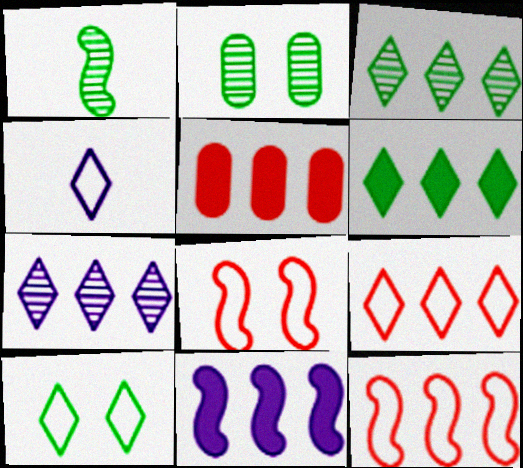[[1, 2, 3], 
[1, 8, 11], 
[4, 9, 10], 
[5, 6, 11], 
[6, 7, 9]]